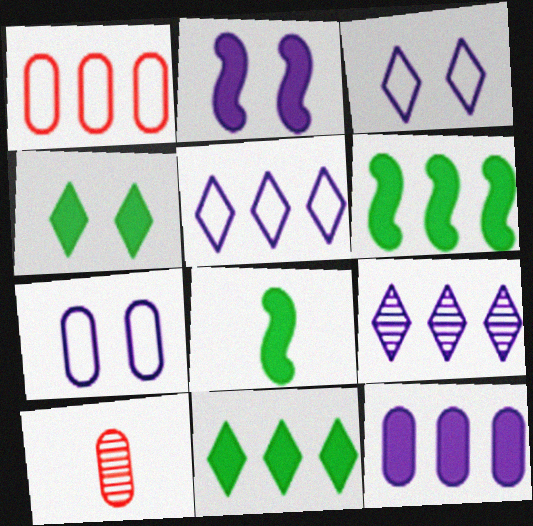[[1, 6, 9], 
[3, 6, 10]]